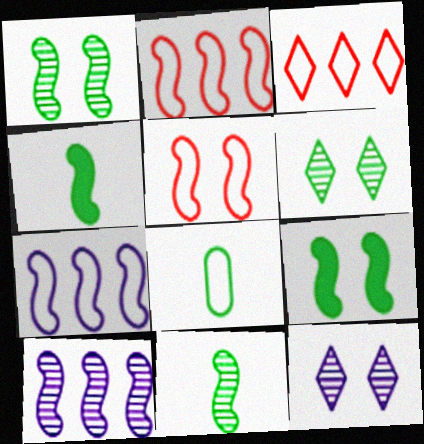[[4, 5, 10]]